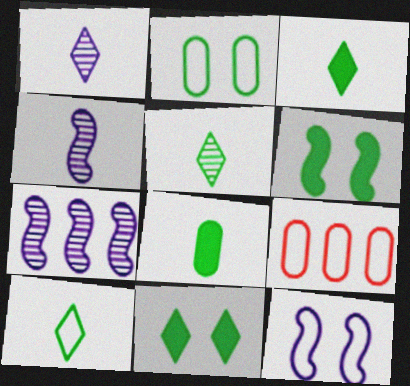[[1, 6, 9], 
[3, 5, 10], 
[4, 9, 11], 
[9, 10, 12]]